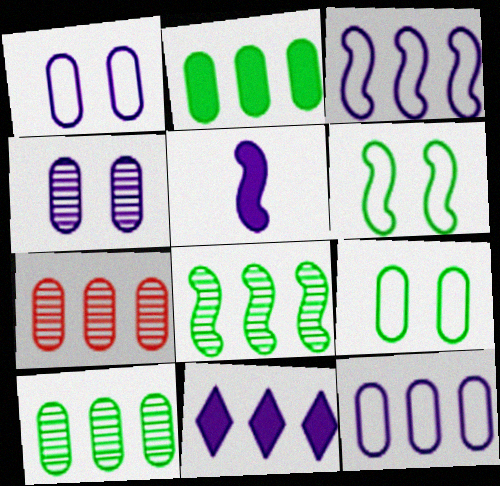[[2, 7, 12]]